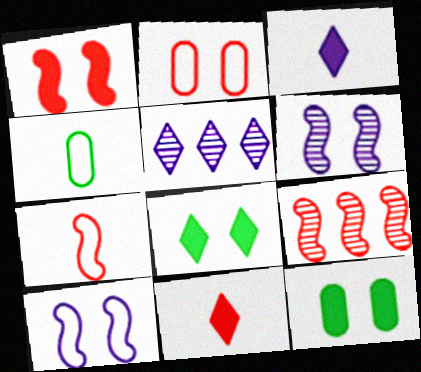[[1, 4, 5], 
[1, 7, 9], 
[2, 6, 8], 
[2, 9, 11], 
[5, 7, 12]]